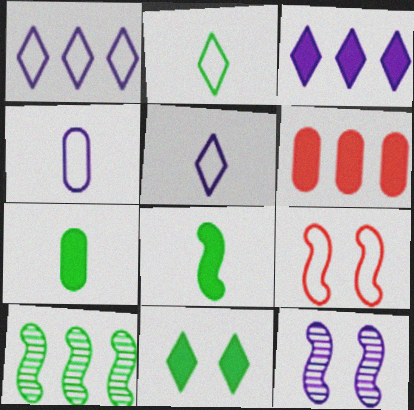[[1, 6, 10], 
[2, 6, 12], 
[3, 4, 12]]